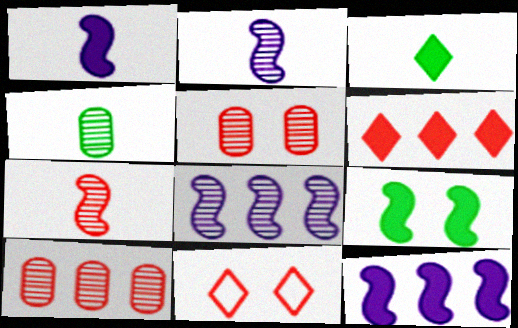[[4, 11, 12]]